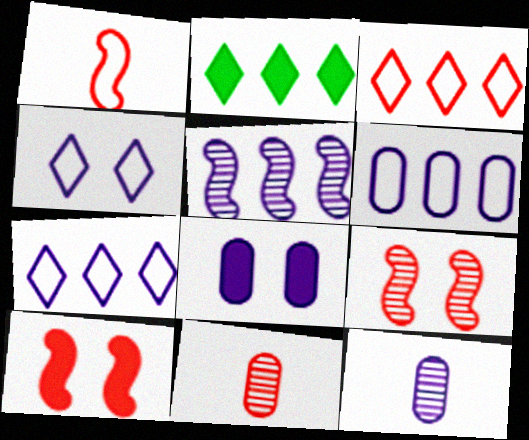[[3, 10, 11], 
[6, 8, 12]]